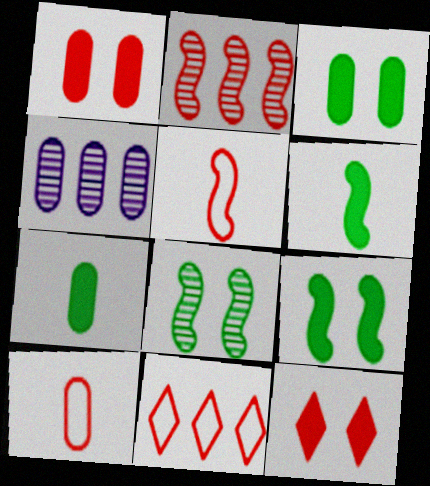[[2, 10, 12], 
[3, 4, 10]]